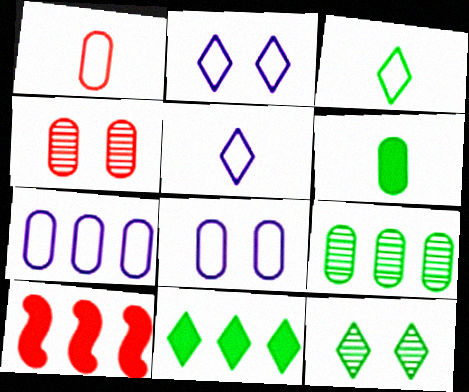[[3, 11, 12], 
[4, 6, 7]]